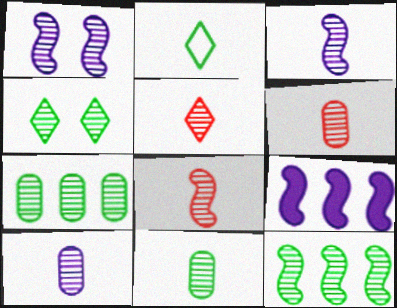[[1, 5, 7], 
[1, 8, 12], 
[3, 5, 11], 
[4, 11, 12], 
[5, 6, 8], 
[6, 10, 11]]